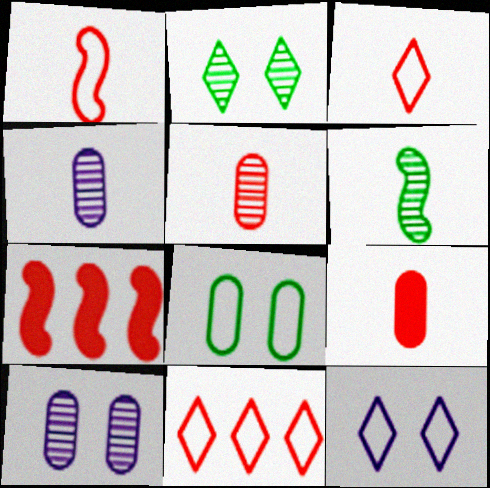[]